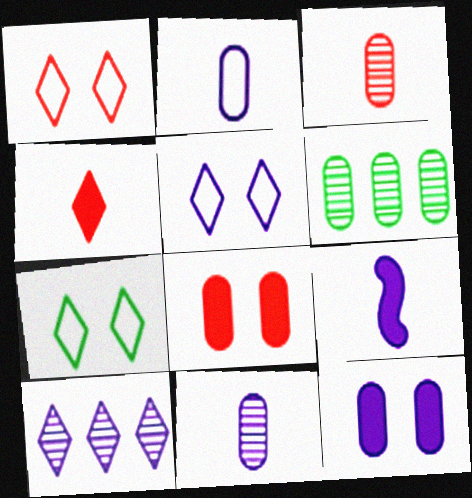[[1, 5, 7], 
[1, 6, 9], 
[2, 6, 8], 
[4, 7, 10]]